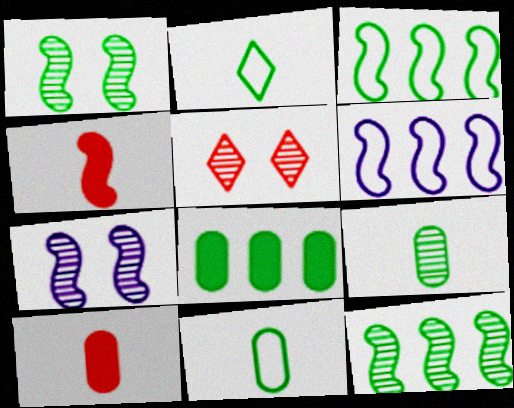[[1, 2, 8], 
[1, 4, 6], 
[3, 4, 7]]